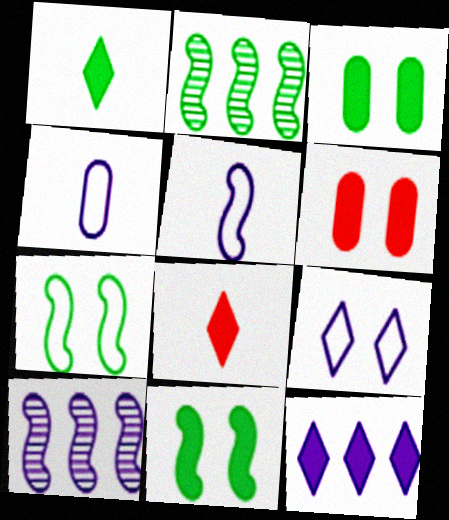[]